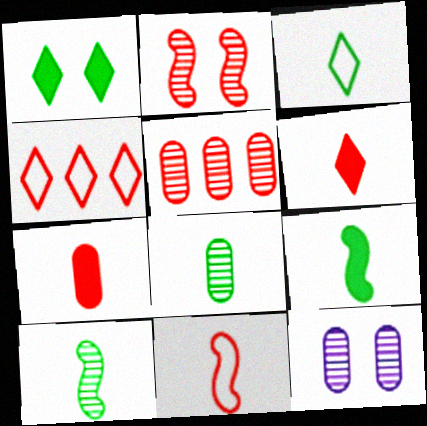[[2, 4, 7], 
[3, 8, 9], 
[4, 9, 12], 
[5, 8, 12]]